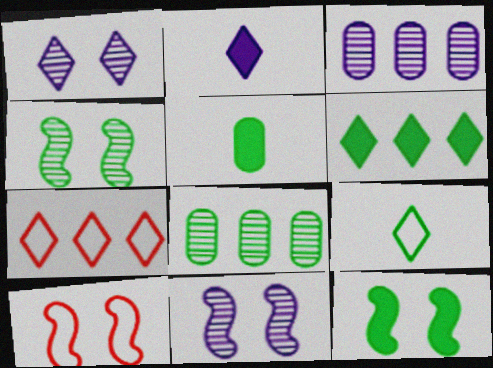[[2, 8, 10], 
[5, 6, 12], 
[5, 7, 11], 
[8, 9, 12], 
[10, 11, 12]]